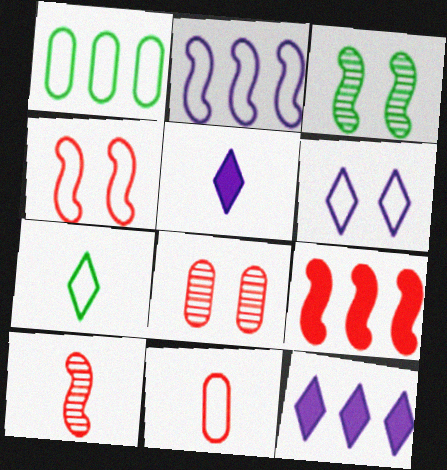[[3, 11, 12], 
[4, 9, 10]]